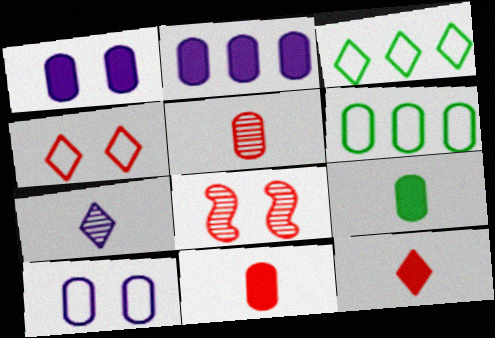[[1, 5, 6]]